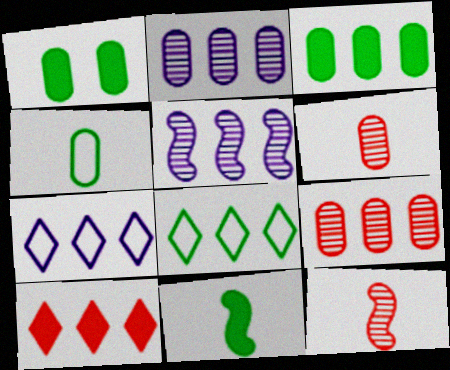[[1, 7, 12]]